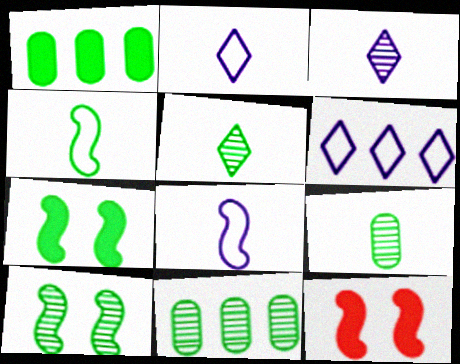[[2, 11, 12], 
[5, 10, 11], 
[6, 9, 12]]